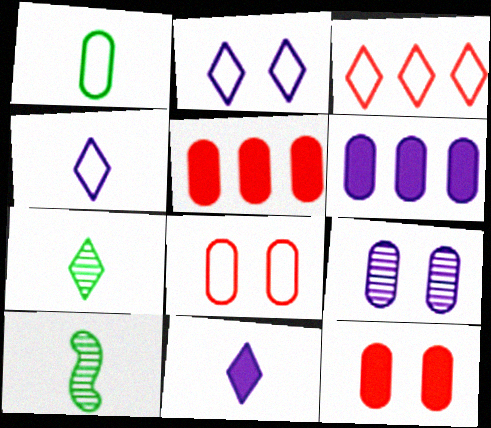[[1, 5, 9], 
[2, 5, 10]]